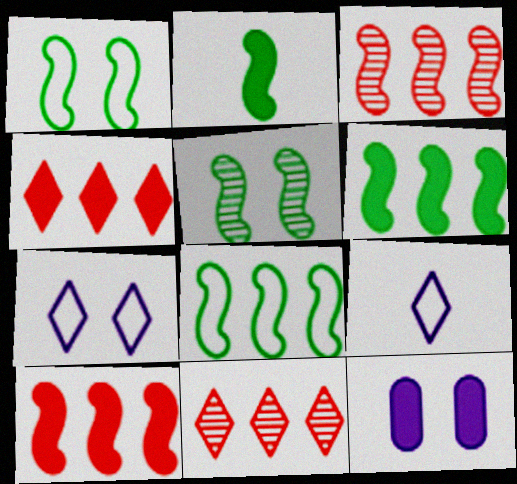[[2, 4, 12], 
[2, 5, 8]]